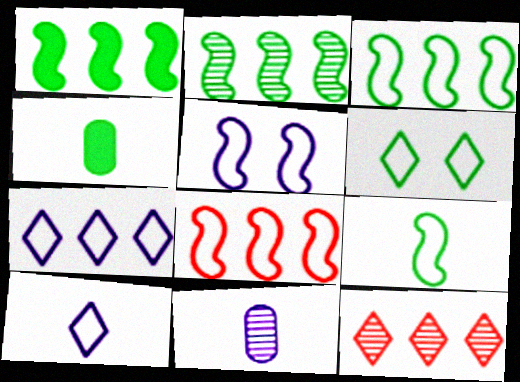[[1, 2, 3], 
[2, 4, 6], 
[4, 5, 12], 
[5, 8, 9]]